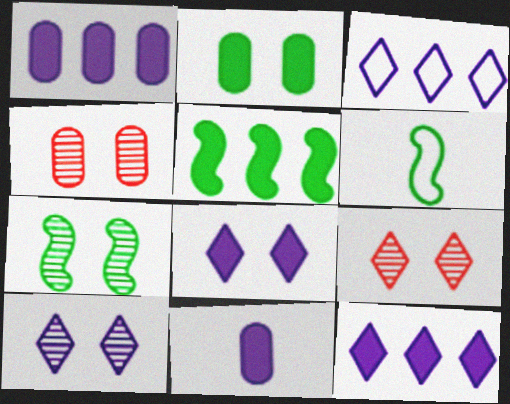[[1, 6, 9], 
[4, 6, 12], 
[4, 7, 10], 
[5, 6, 7]]